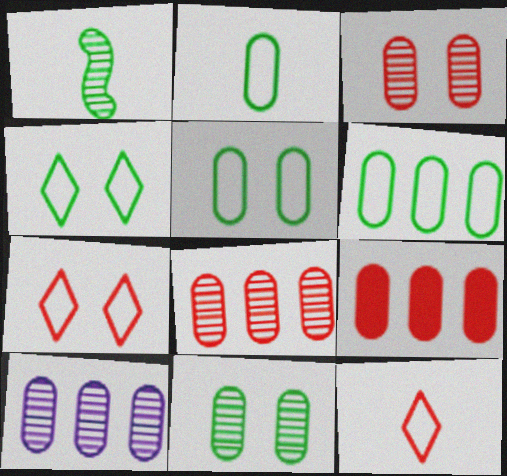[[2, 5, 6], 
[6, 9, 10]]